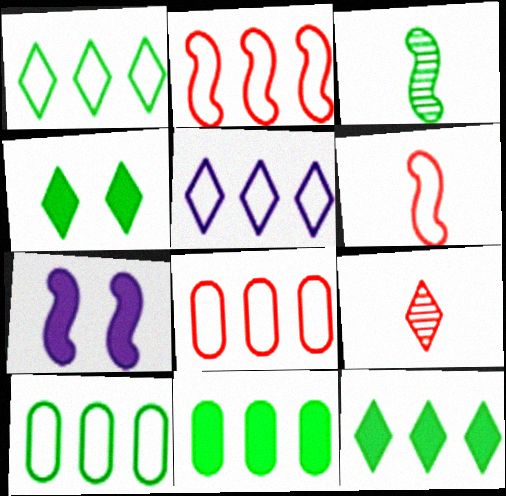[[2, 3, 7], 
[2, 5, 10], 
[3, 4, 10], 
[4, 5, 9], 
[7, 9, 10]]